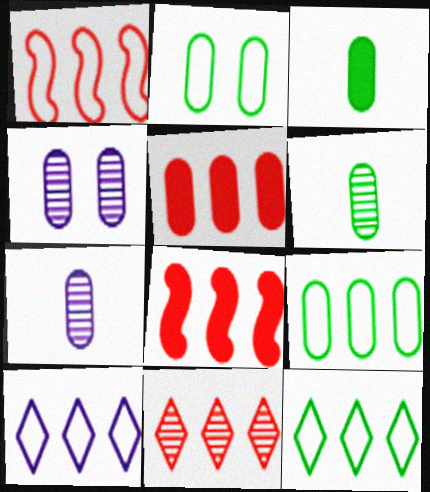[[1, 5, 11], 
[1, 9, 10], 
[2, 5, 7]]